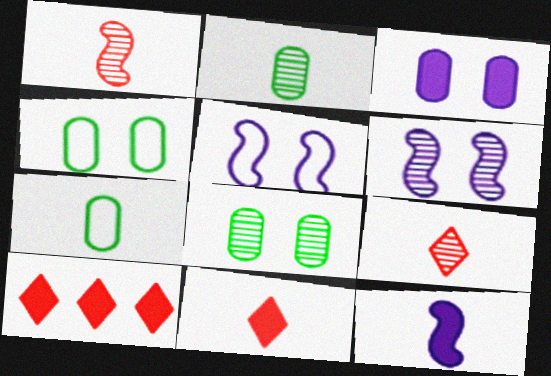[[2, 5, 10], 
[6, 7, 10], 
[7, 9, 12]]